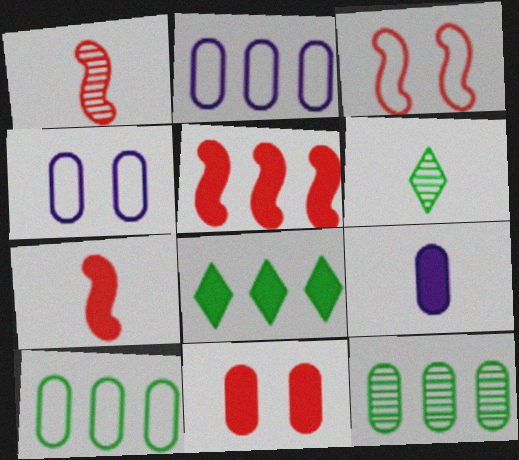[[1, 3, 5], 
[1, 4, 8], 
[4, 5, 6]]